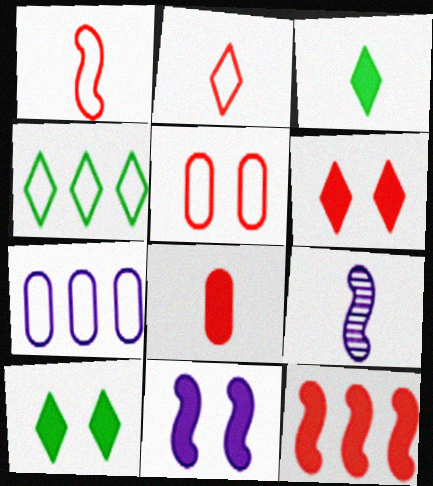[[6, 8, 12]]